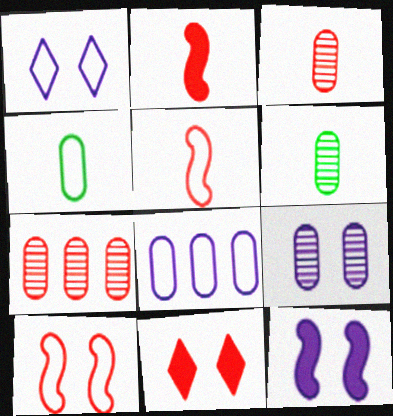[[1, 9, 12], 
[5, 7, 11], 
[6, 7, 9]]